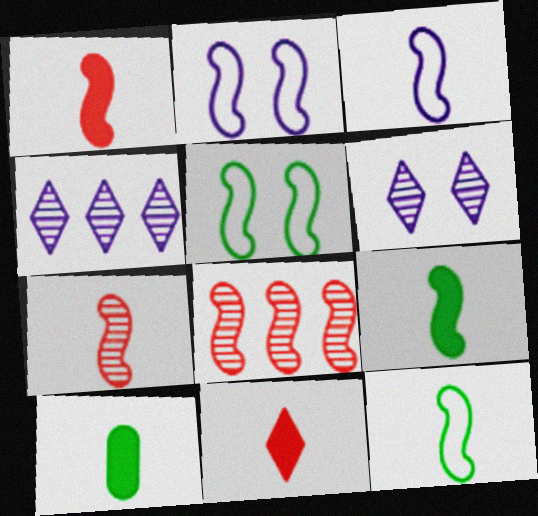[[2, 8, 9], 
[3, 7, 9]]